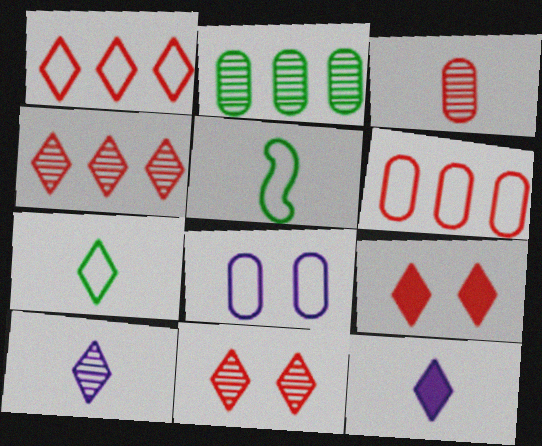[[1, 5, 8], 
[3, 5, 12]]